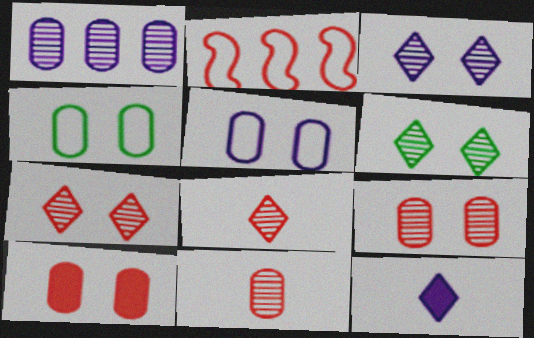[[2, 8, 10], 
[3, 6, 7]]